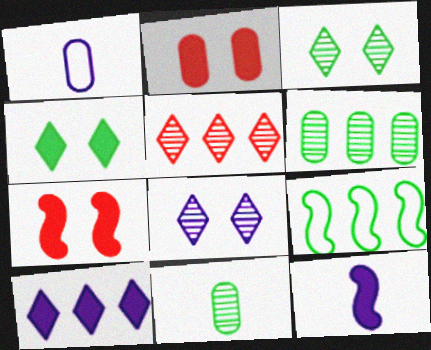[[1, 2, 6], 
[4, 9, 11]]